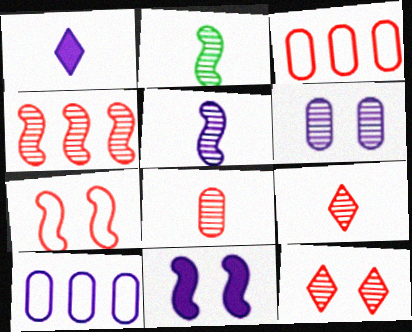[[4, 8, 12]]